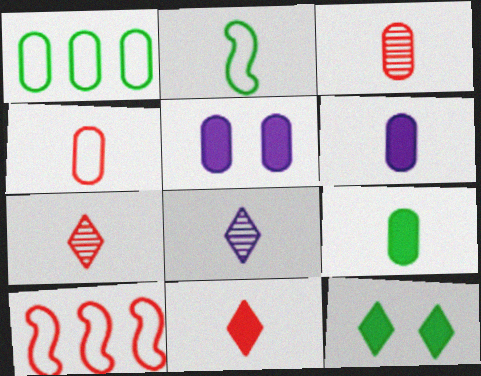[[1, 3, 5], 
[2, 6, 7]]